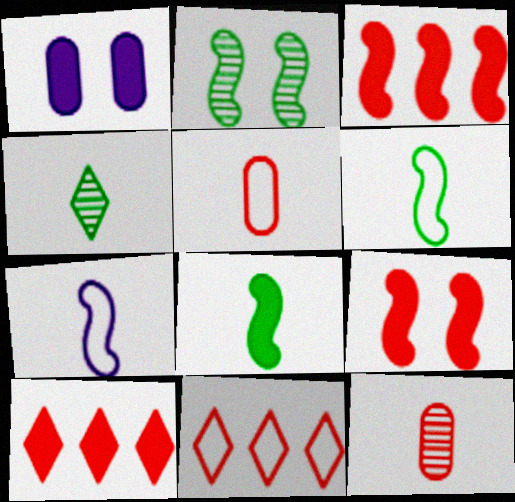[[1, 8, 10], 
[2, 3, 7], 
[9, 11, 12]]